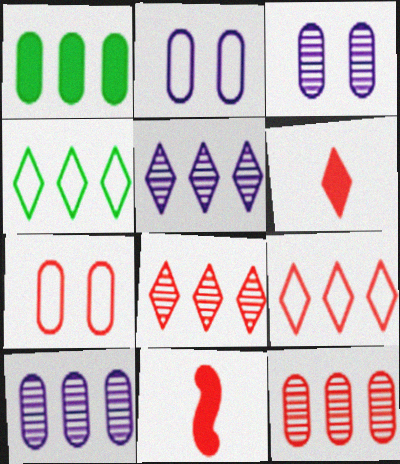[[3, 4, 11], 
[7, 8, 11]]